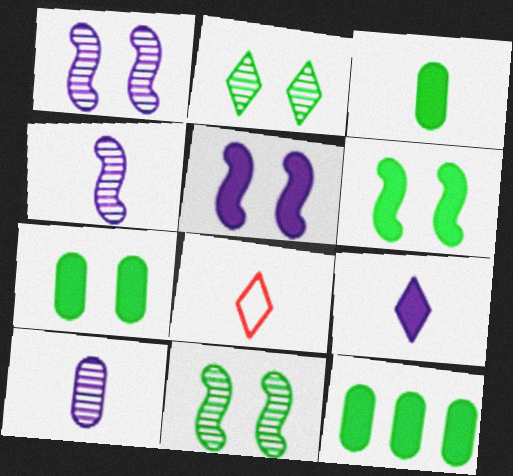[[1, 8, 12], 
[3, 4, 8], 
[3, 7, 12]]